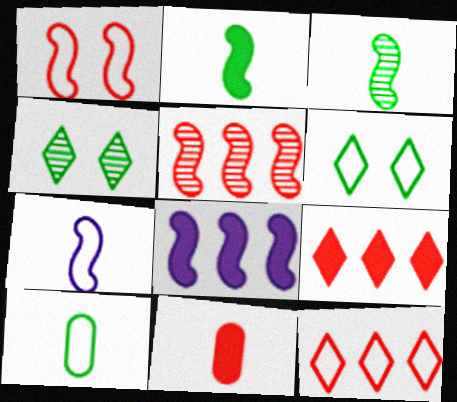[[1, 3, 8]]